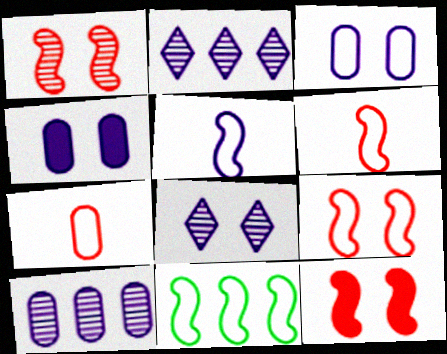[[1, 9, 12], 
[2, 4, 5], 
[5, 9, 11]]